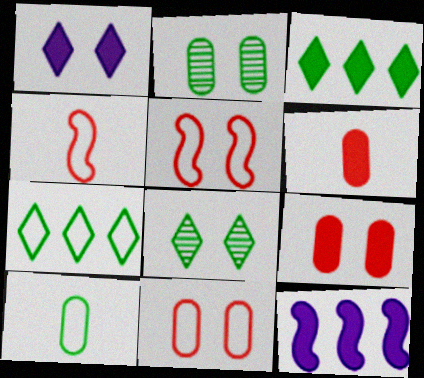[[1, 2, 5]]